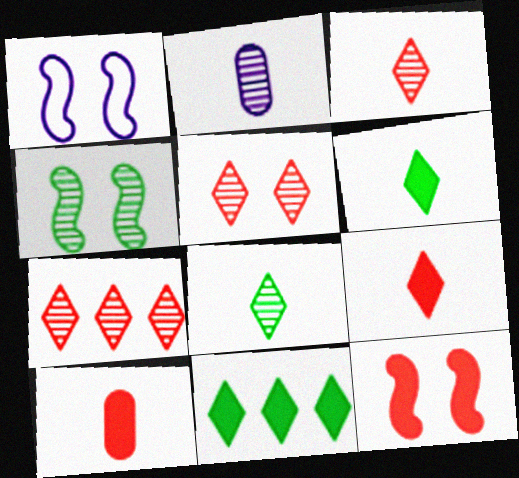[[1, 4, 12], 
[2, 4, 7], 
[3, 5, 7]]